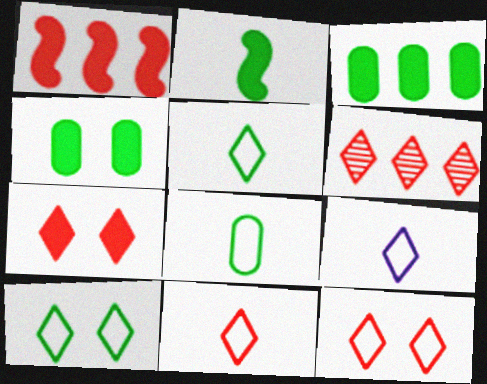[[5, 9, 11], 
[6, 7, 11]]